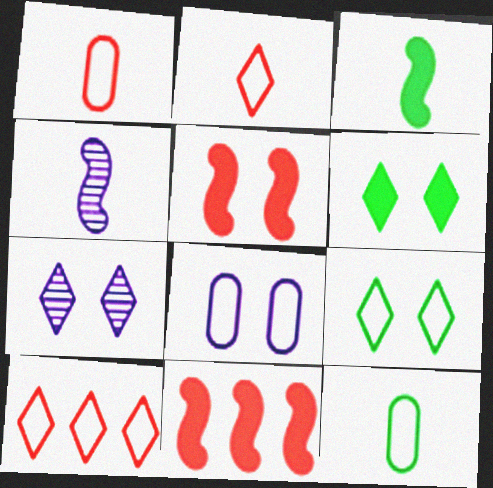[[7, 11, 12]]